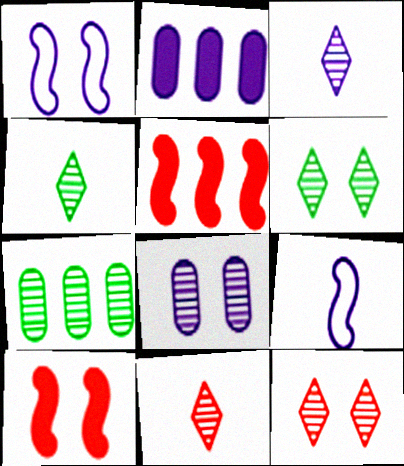[[1, 2, 3], 
[3, 4, 11]]